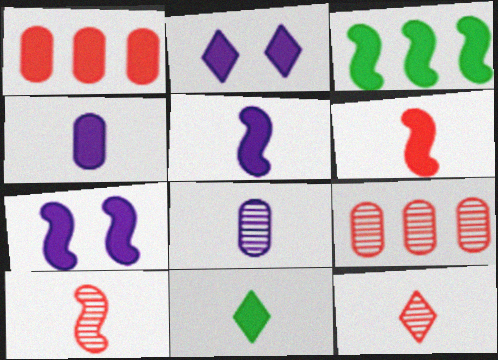[[1, 7, 11], 
[3, 6, 7], 
[4, 6, 11]]